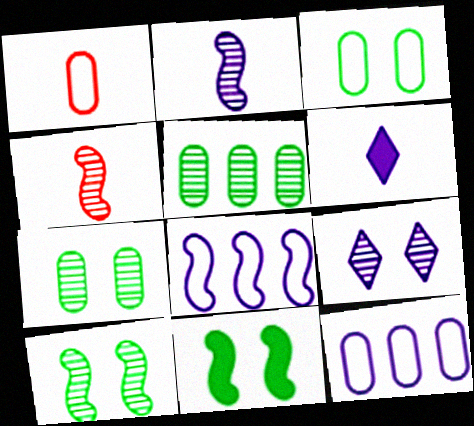[[1, 3, 12], 
[4, 5, 9], 
[4, 8, 11]]